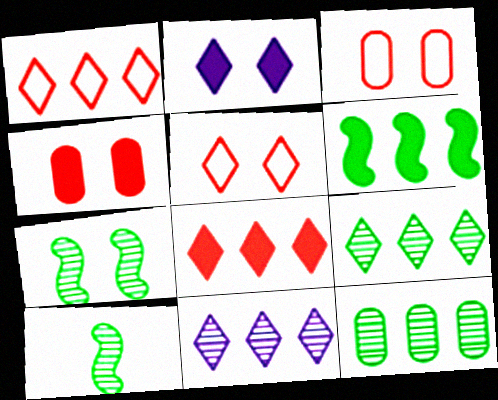[[2, 3, 7]]